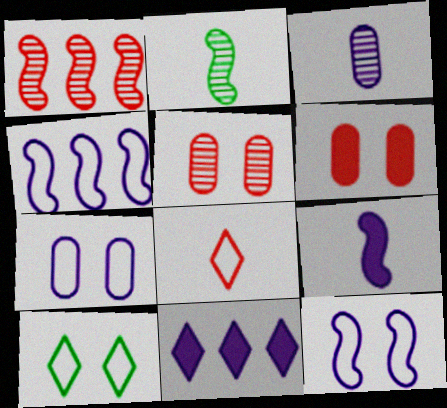[[1, 6, 8], 
[3, 11, 12]]